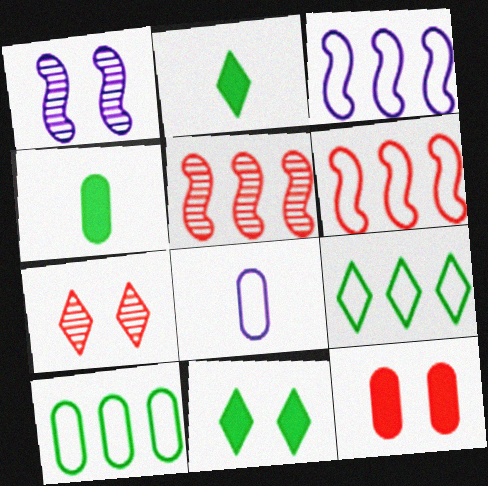[[3, 4, 7], 
[5, 8, 11]]